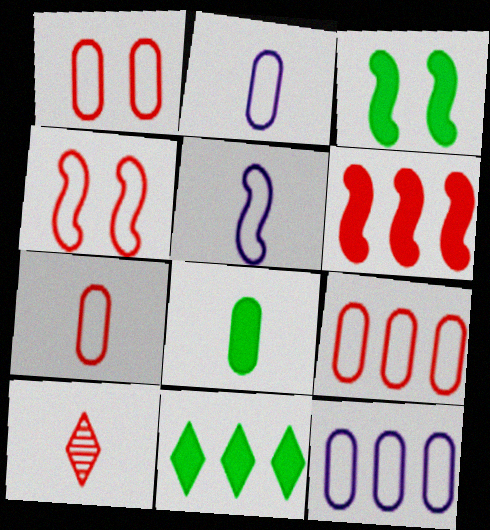[[1, 6, 10], 
[1, 7, 9], 
[3, 8, 11], 
[3, 10, 12], 
[5, 8, 10]]